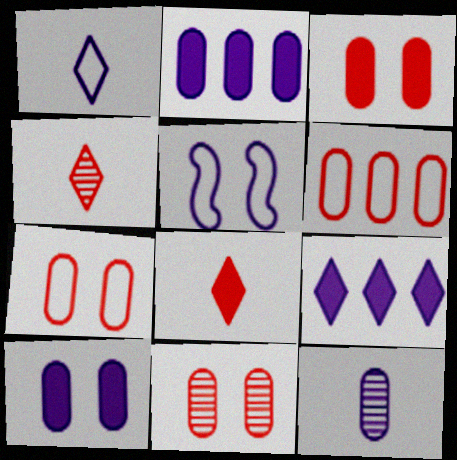[[3, 7, 11], 
[5, 9, 12]]